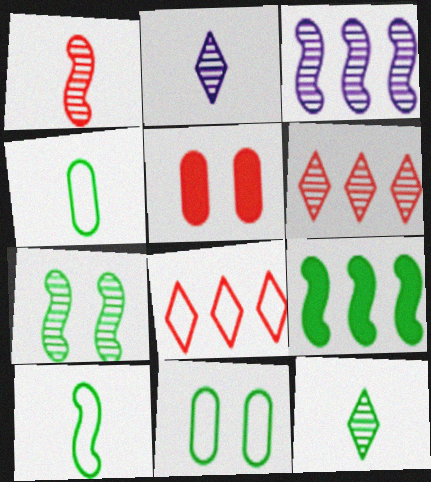[[1, 3, 7], 
[1, 5, 8], 
[7, 9, 10], 
[9, 11, 12]]